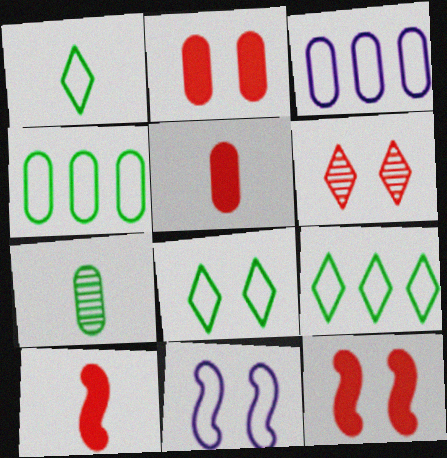[[1, 8, 9], 
[2, 3, 7]]